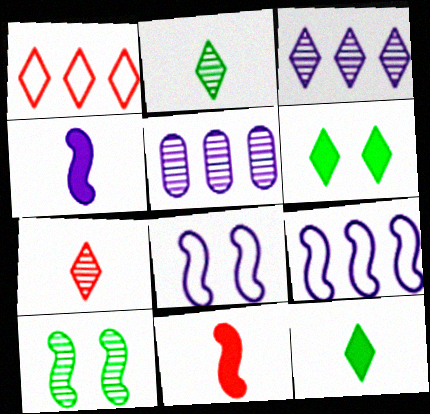[[5, 7, 10], 
[9, 10, 11]]